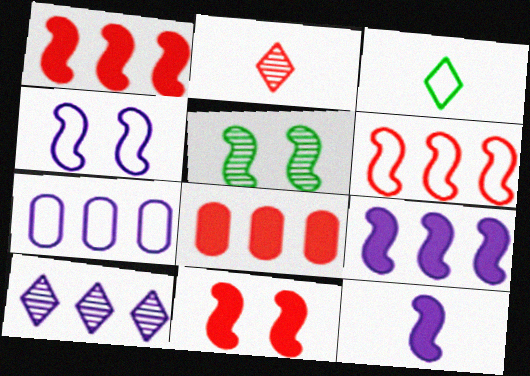[[4, 5, 11], 
[5, 6, 12], 
[7, 9, 10]]